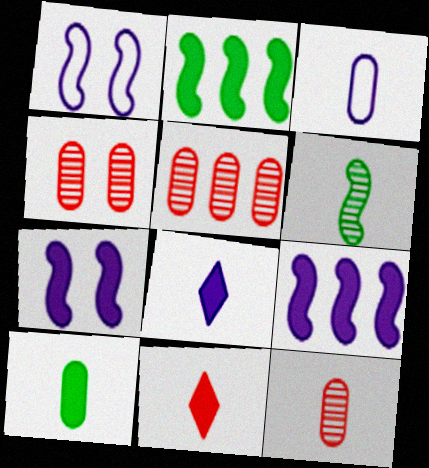[[3, 6, 11], 
[3, 10, 12], 
[4, 5, 12]]